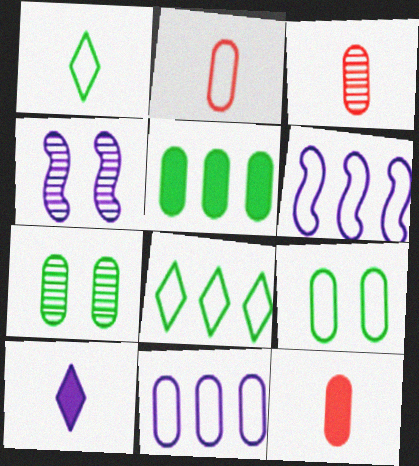[[2, 3, 12], 
[2, 9, 11], 
[4, 8, 12], 
[4, 10, 11], 
[7, 11, 12]]